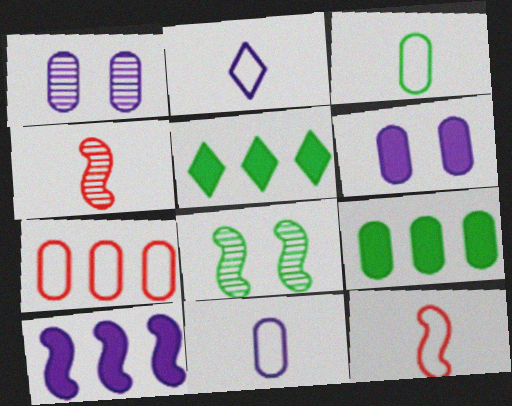[[1, 2, 10], 
[1, 5, 12], 
[2, 3, 12], 
[3, 5, 8], 
[8, 10, 12]]